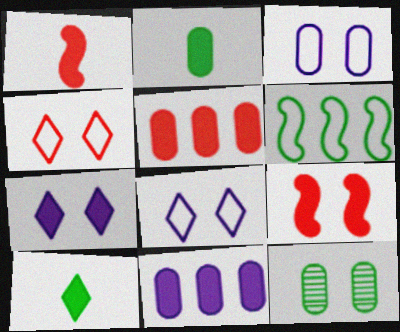[[6, 10, 12], 
[8, 9, 12], 
[9, 10, 11]]